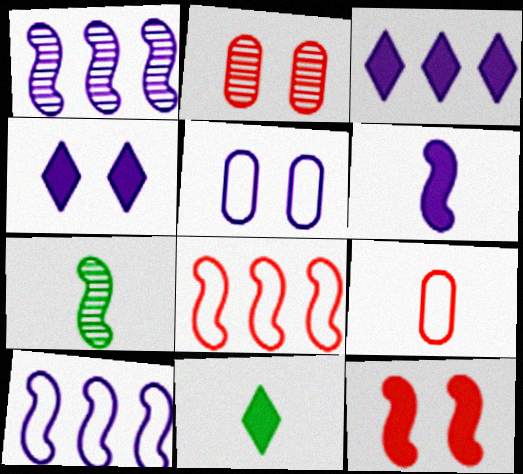[[2, 10, 11], 
[7, 10, 12]]